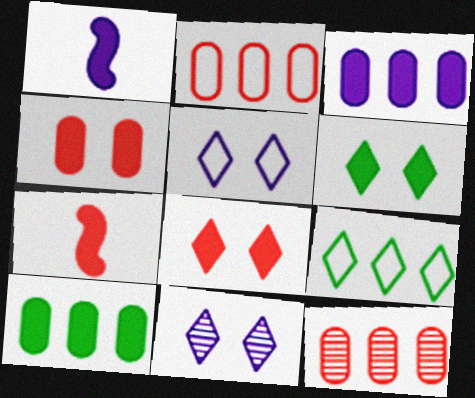[[1, 8, 10], 
[3, 6, 7]]